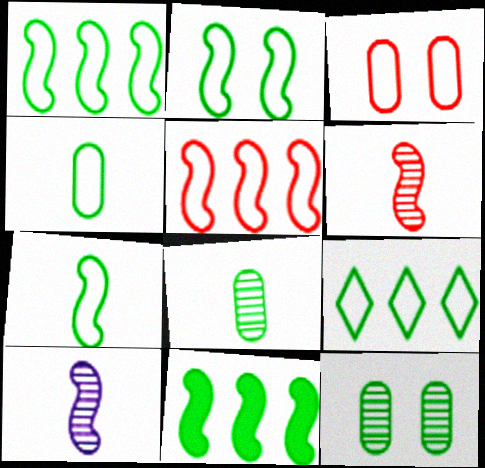[[1, 2, 7], 
[2, 4, 9]]